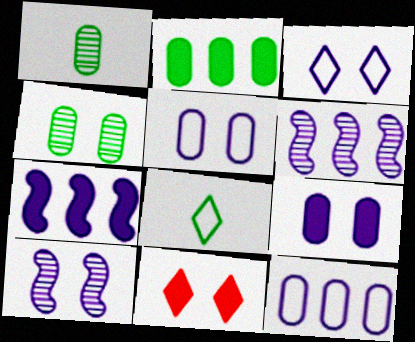[[3, 9, 10]]